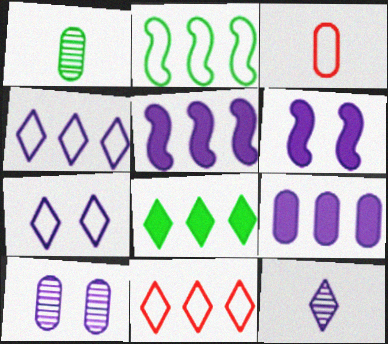[[1, 6, 11], 
[2, 3, 7], 
[6, 7, 10]]